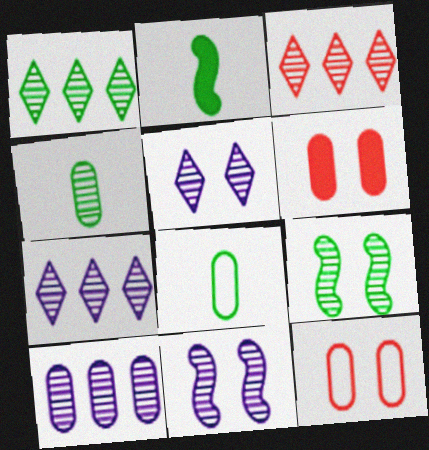[[1, 3, 7], 
[1, 4, 9], 
[2, 7, 12], 
[3, 4, 11], 
[6, 8, 10]]